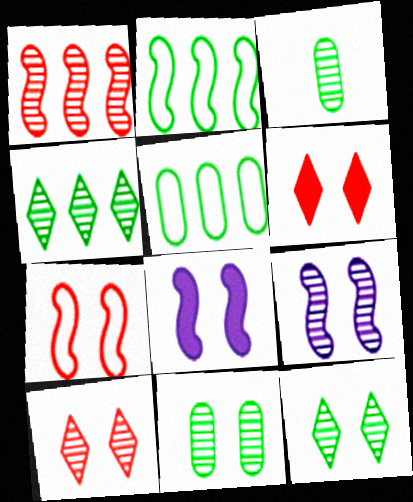[[9, 10, 11]]